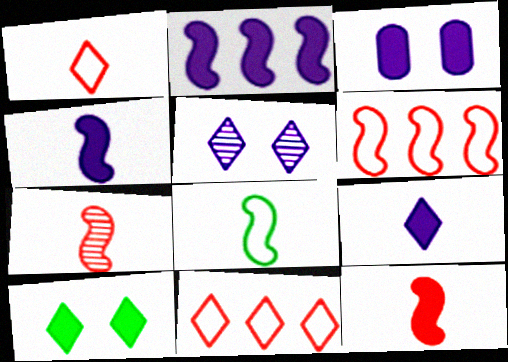[[2, 3, 9], 
[4, 7, 8]]